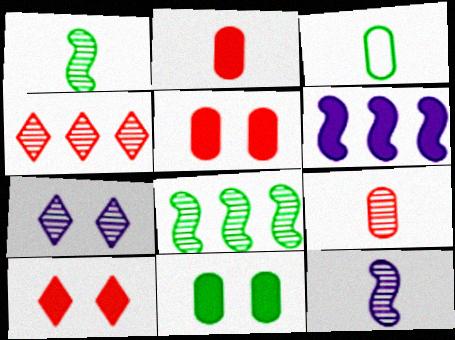[[7, 8, 9]]